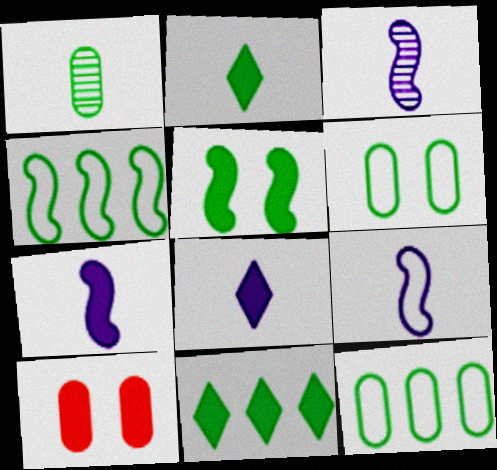[[3, 7, 9], 
[7, 10, 11]]